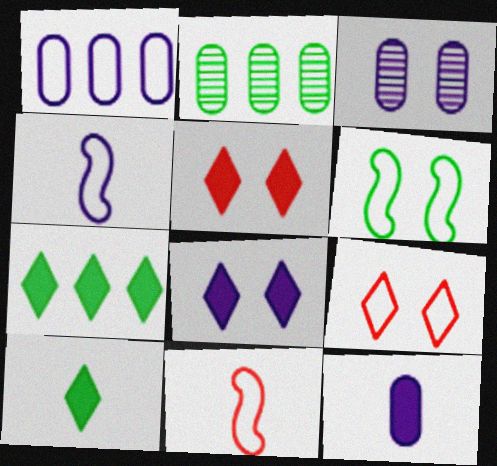[[1, 3, 12], 
[2, 4, 5], 
[2, 6, 10], 
[2, 8, 11], 
[3, 5, 6], 
[3, 7, 11]]